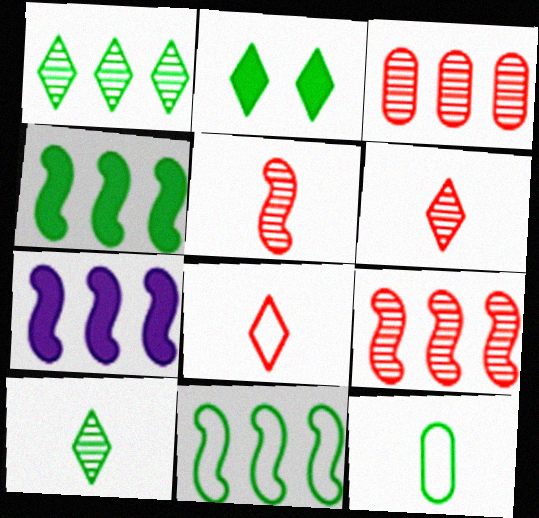[[7, 9, 11]]